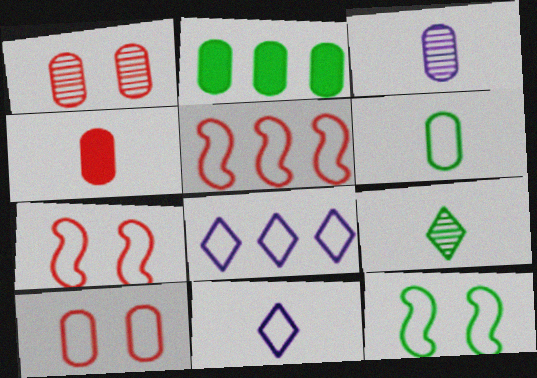[[2, 3, 10], 
[2, 9, 12], 
[3, 4, 6], 
[6, 7, 8]]